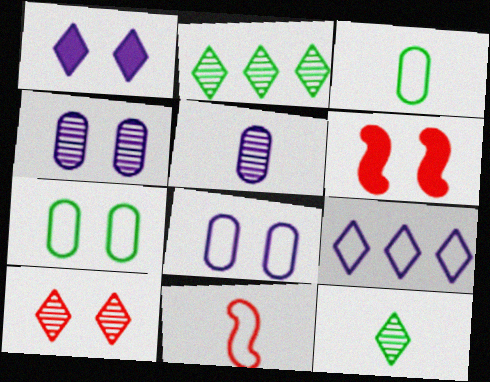[[7, 9, 11]]